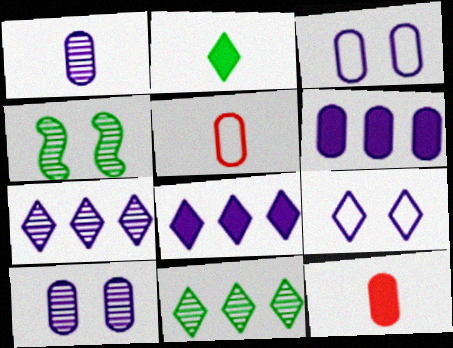[[1, 3, 6], 
[4, 5, 8]]